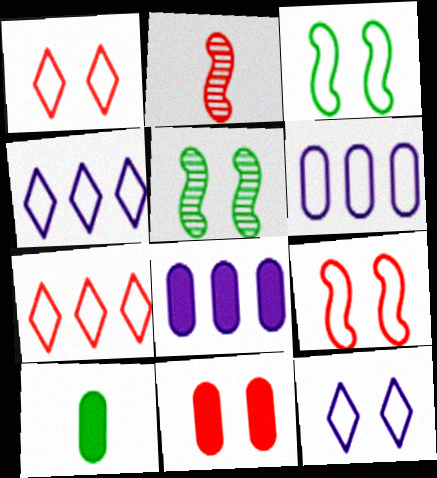[[2, 7, 11], 
[5, 11, 12], 
[8, 10, 11]]